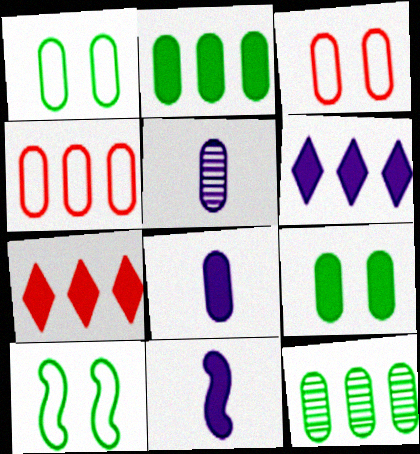[[2, 3, 5], 
[3, 8, 12], 
[4, 5, 9], 
[5, 7, 10], 
[7, 9, 11]]